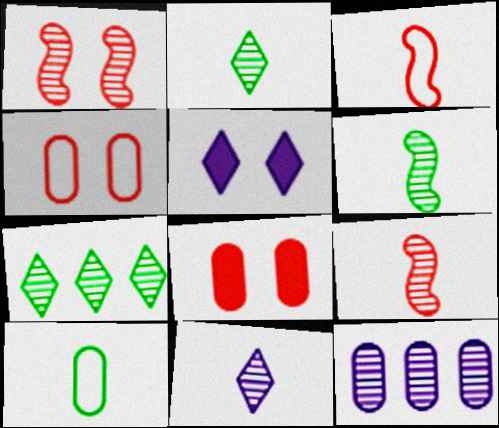[[1, 2, 12], 
[8, 10, 12]]